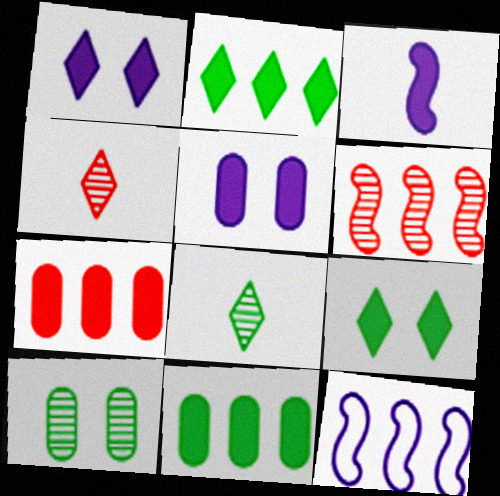[[3, 7, 9]]